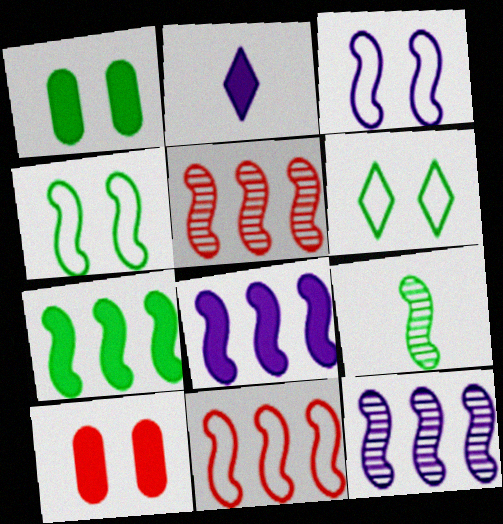[[2, 7, 10], 
[4, 7, 9], 
[7, 11, 12]]